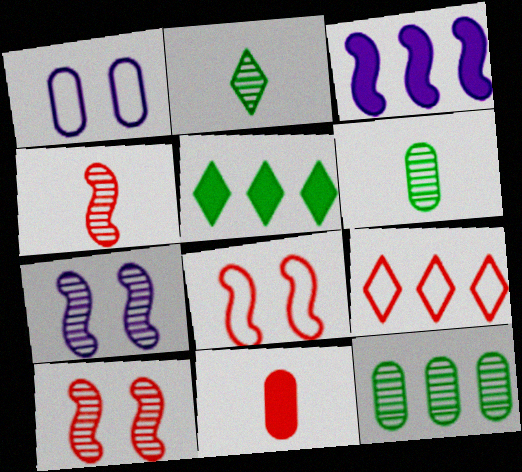[[1, 4, 5], 
[1, 11, 12], 
[3, 9, 12], 
[9, 10, 11]]